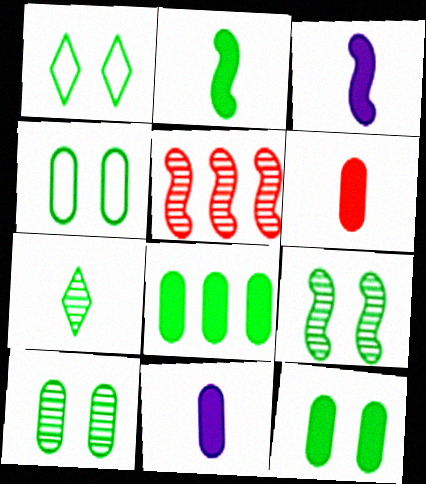[[1, 5, 11], 
[1, 9, 12], 
[4, 10, 12]]